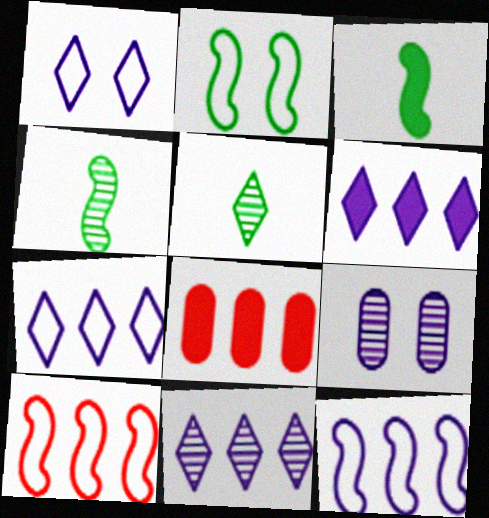[[1, 4, 8], 
[6, 7, 11]]